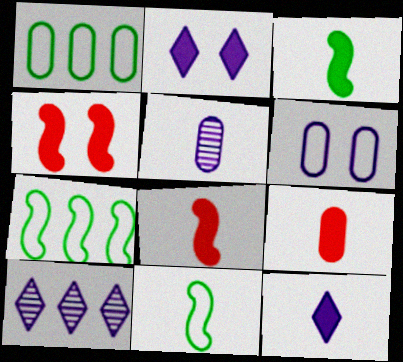[[3, 9, 12]]